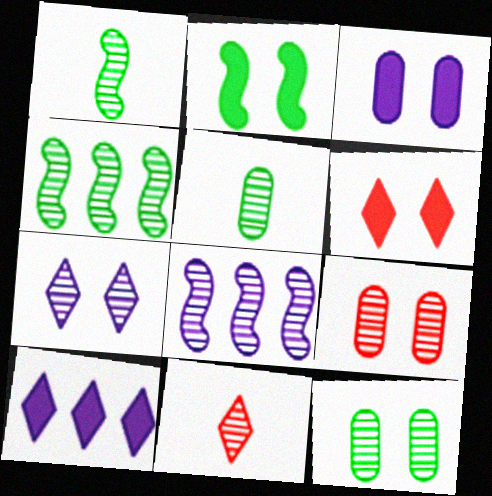[[2, 3, 6], 
[8, 11, 12]]